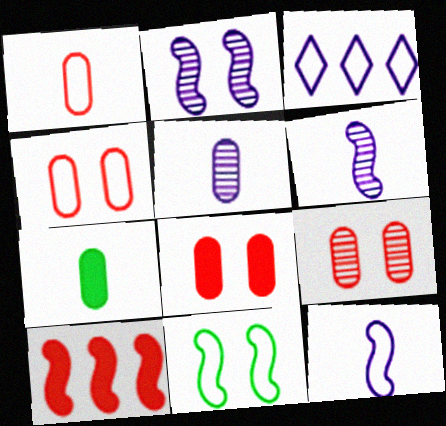[[1, 3, 11], 
[1, 5, 7], 
[4, 8, 9], 
[6, 10, 11]]